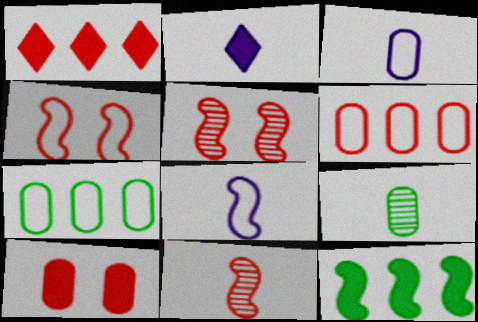[[2, 5, 7], 
[2, 10, 12], 
[5, 8, 12]]